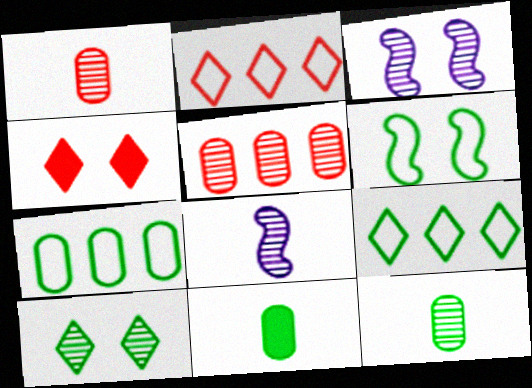[[2, 3, 11], 
[4, 7, 8], 
[5, 8, 10]]